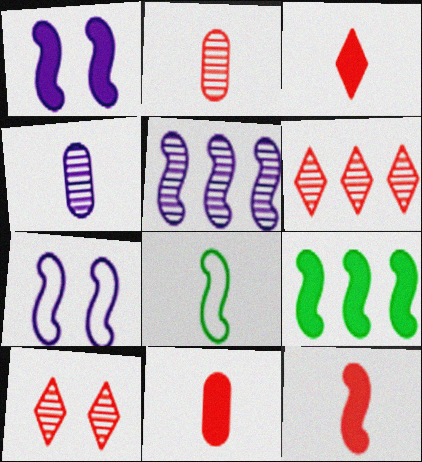[[1, 9, 12], 
[3, 4, 8], 
[3, 11, 12]]